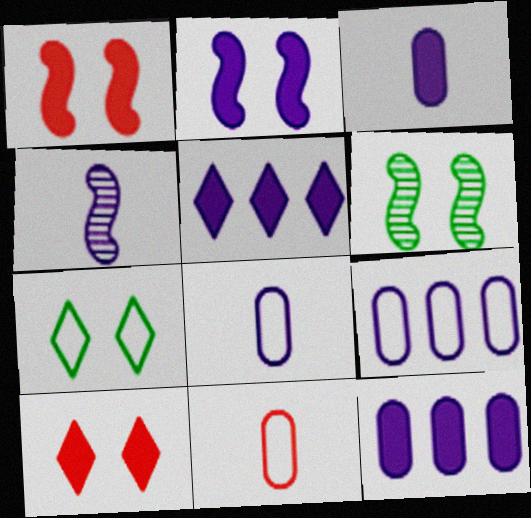[[2, 3, 5], 
[5, 6, 11]]